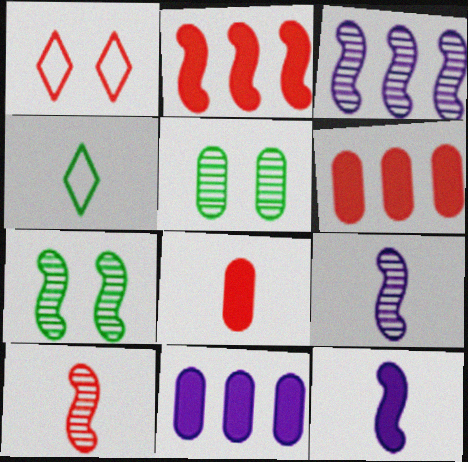[[1, 6, 10], 
[3, 7, 10], 
[4, 8, 9]]